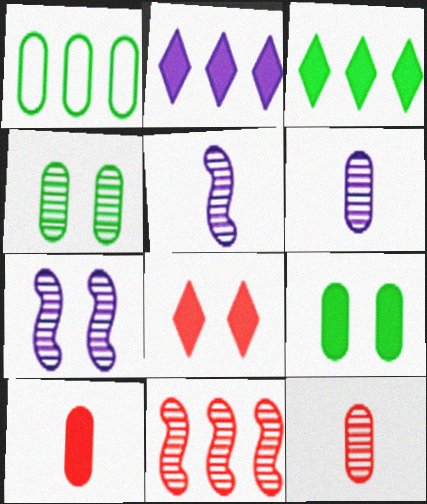[[1, 2, 11], 
[1, 5, 8]]